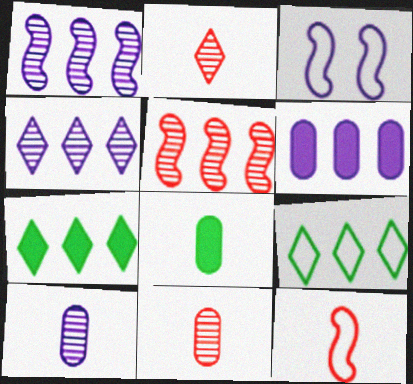[[3, 7, 11], 
[5, 6, 9]]